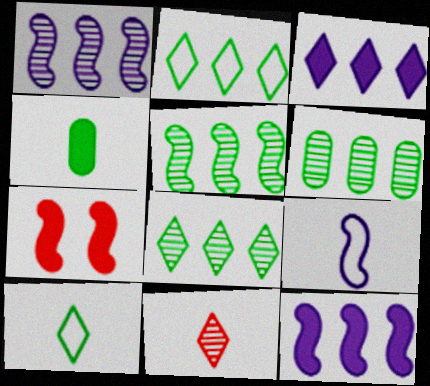[[3, 4, 7], 
[4, 9, 11], 
[5, 6, 8], 
[5, 7, 9]]